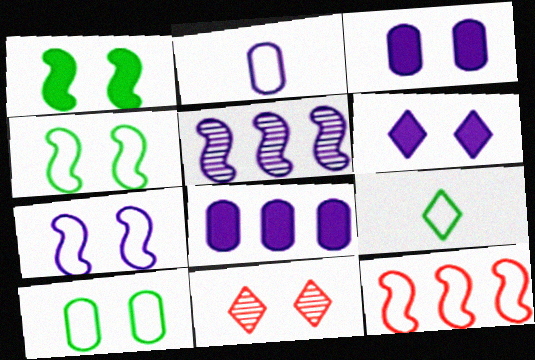[[2, 5, 6], 
[3, 4, 11]]